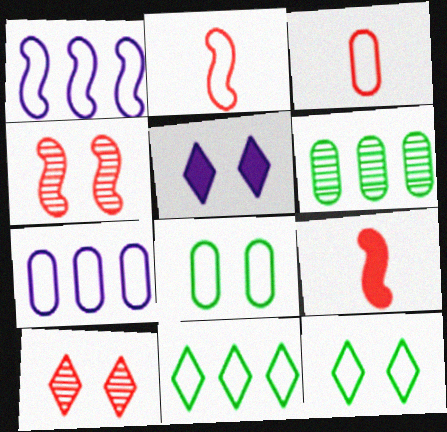[[1, 3, 12], 
[2, 5, 6], 
[2, 7, 12], 
[3, 7, 8], 
[4, 5, 8], 
[5, 10, 12]]